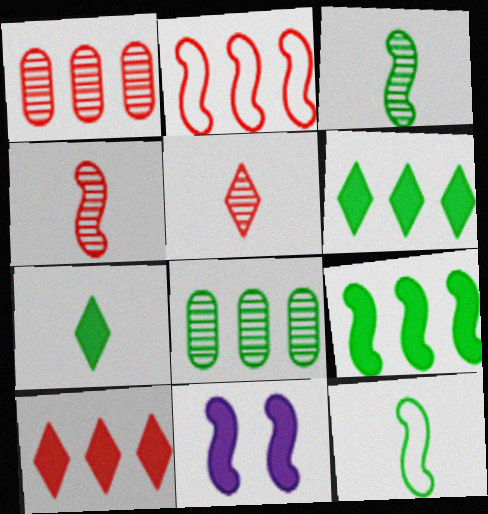[[1, 2, 10], 
[2, 3, 11]]